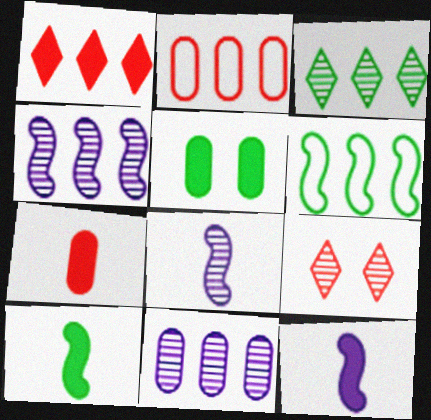[[1, 5, 12], 
[1, 6, 11]]